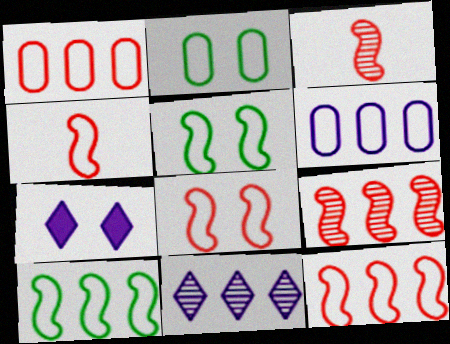[[4, 8, 12]]